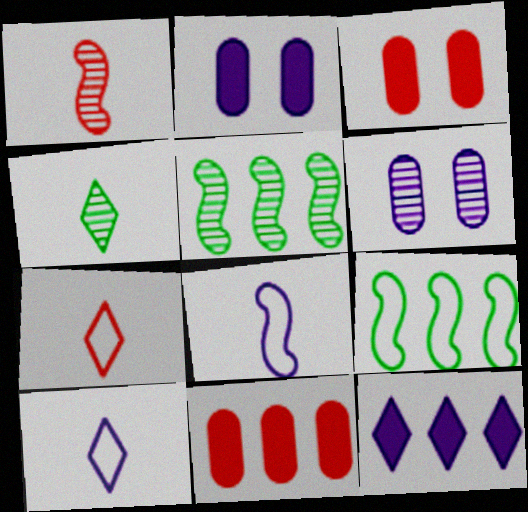[[2, 5, 7], 
[3, 5, 10], 
[6, 8, 12]]